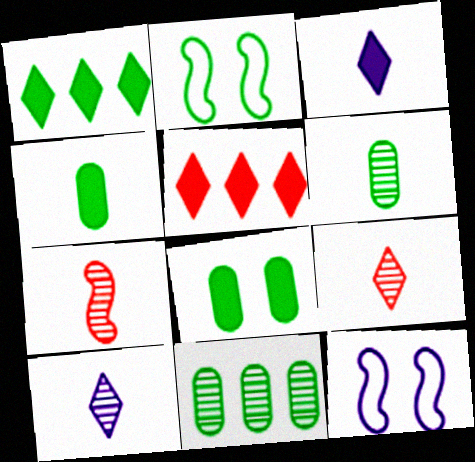[[1, 2, 6], 
[5, 6, 12], 
[6, 7, 10]]